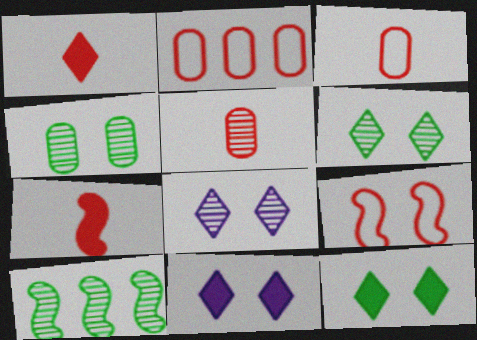[[3, 10, 11], 
[4, 9, 11], 
[5, 8, 10]]